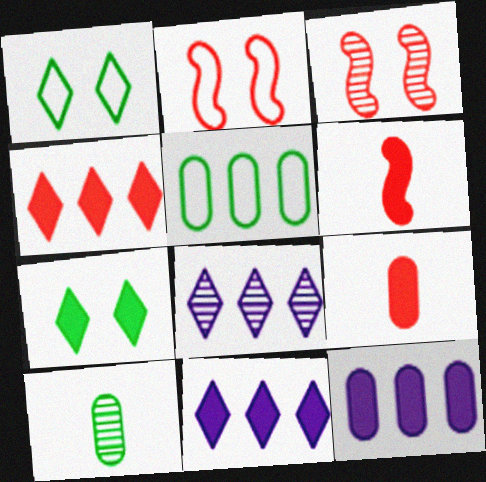[[2, 10, 11], 
[3, 8, 10], 
[6, 7, 12]]